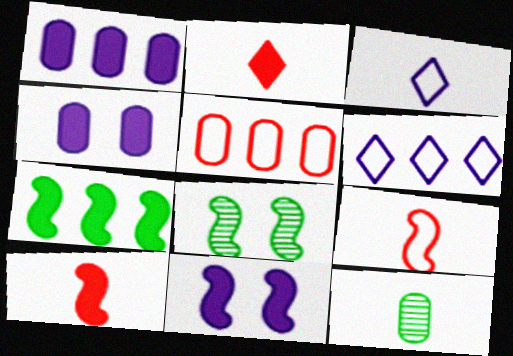[[2, 4, 7], 
[3, 10, 12], 
[4, 5, 12], 
[7, 10, 11]]